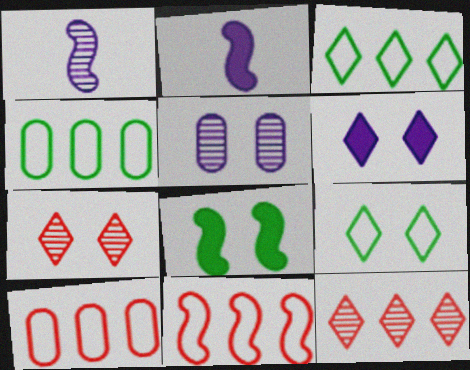[[1, 8, 11], 
[2, 4, 7], 
[6, 7, 9]]